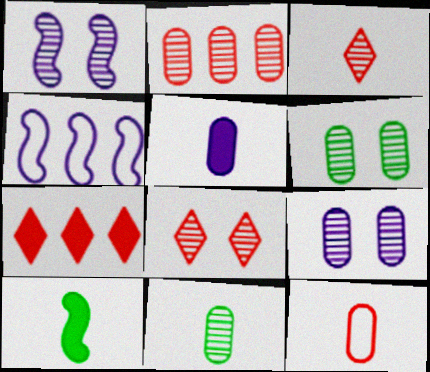[[1, 6, 8], 
[2, 9, 11], 
[5, 11, 12]]